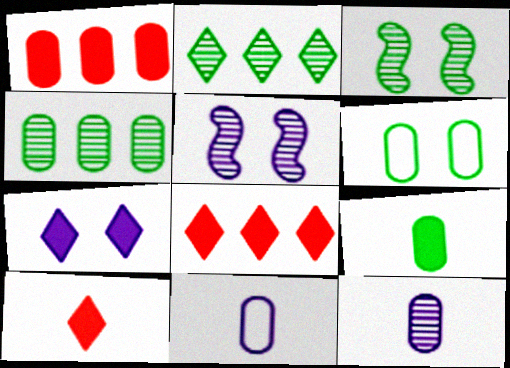[[1, 6, 12], 
[3, 8, 11], 
[4, 6, 9]]